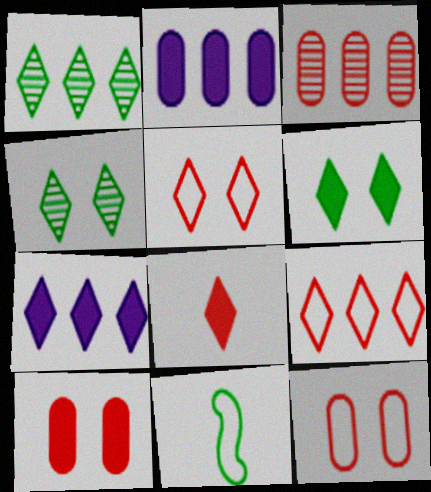[[1, 7, 9], 
[6, 7, 8]]